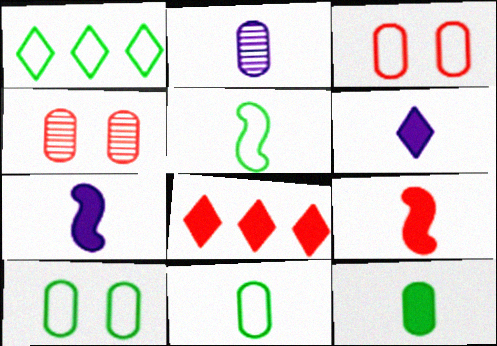[[1, 4, 7], 
[1, 5, 10], 
[6, 9, 12]]